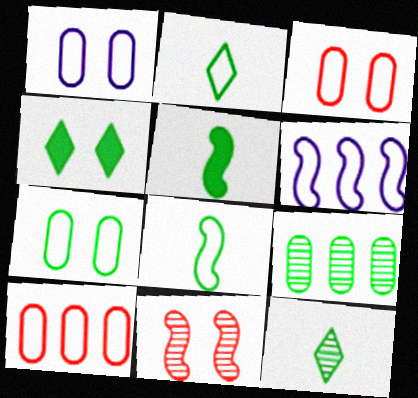[[1, 3, 7], 
[1, 4, 11], 
[2, 3, 6], 
[4, 8, 9], 
[5, 6, 11]]